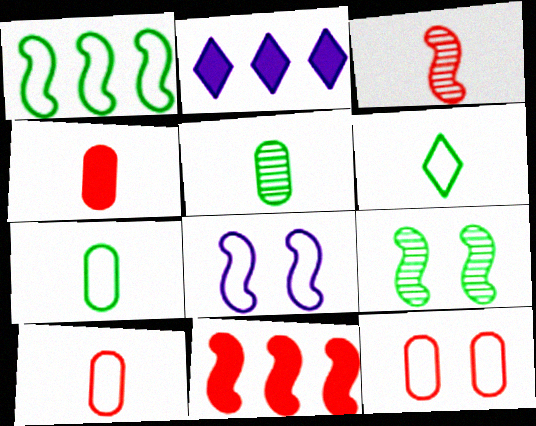[[2, 9, 10]]